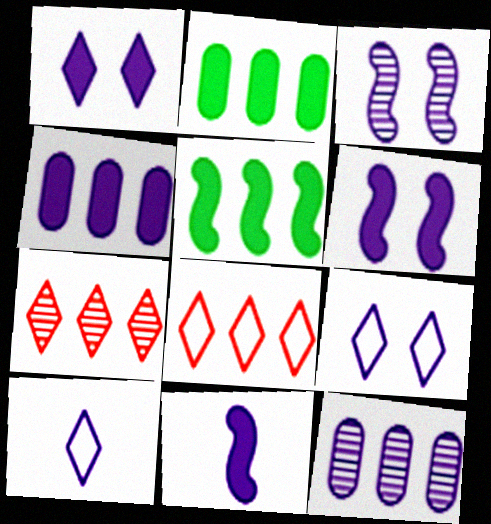[[1, 4, 11], 
[3, 4, 10], 
[5, 8, 12], 
[6, 10, 12], 
[9, 11, 12]]